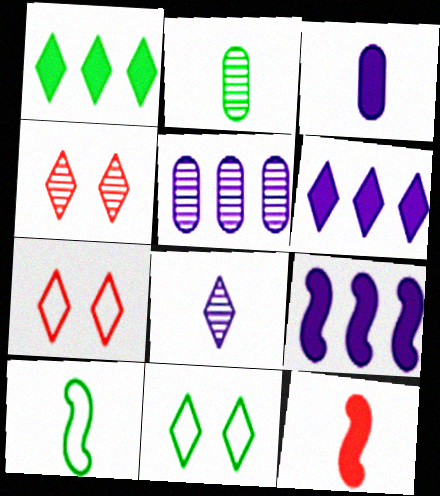[[1, 7, 8], 
[2, 7, 9], 
[5, 11, 12]]